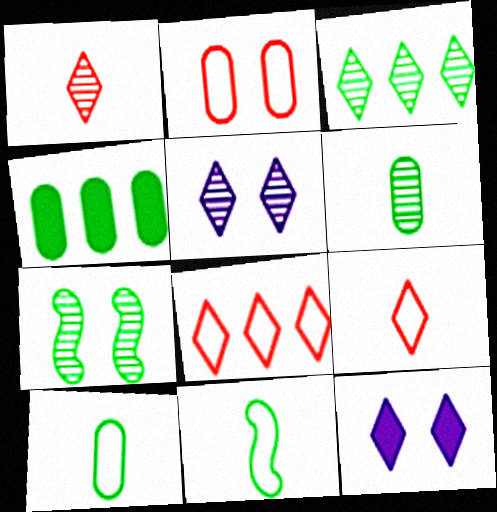[[1, 3, 5], 
[2, 7, 12], 
[3, 6, 7], 
[3, 9, 12]]